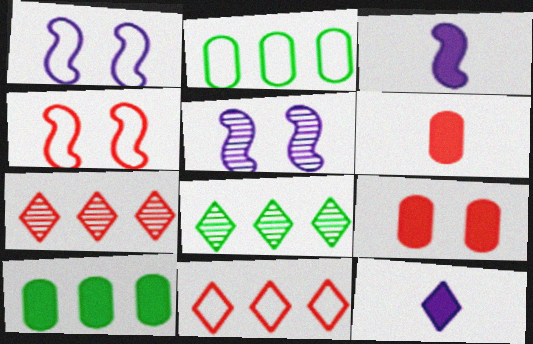[[1, 6, 8], 
[4, 6, 7]]